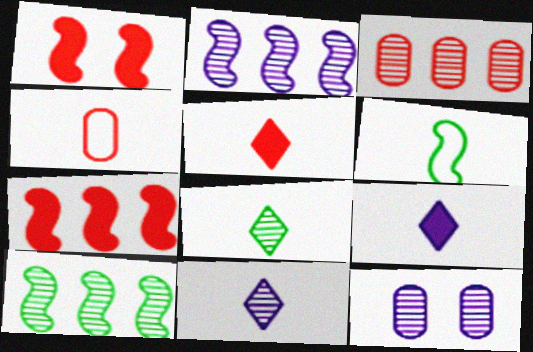[[1, 2, 6], 
[2, 11, 12]]